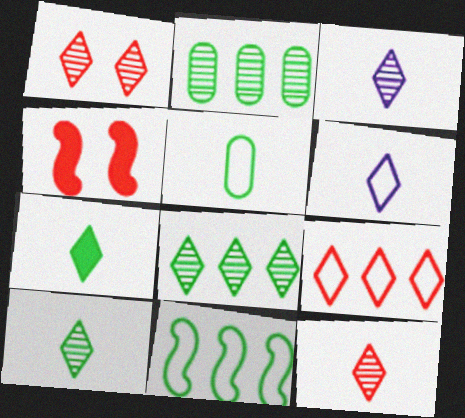[[1, 3, 8], 
[2, 4, 6], 
[3, 10, 12], 
[6, 7, 12]]